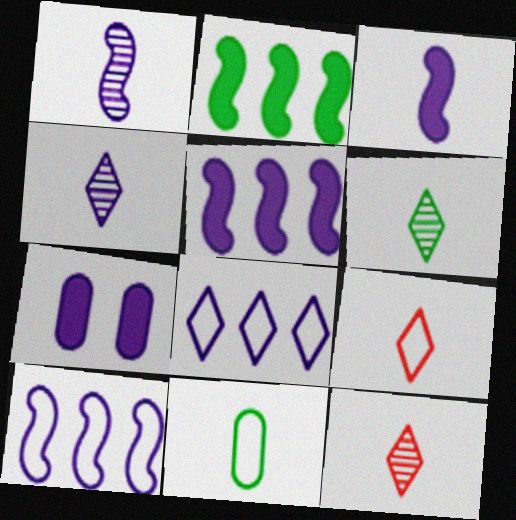[[1, 7, 8], 
[3, 11, 12], 
[4, 6, 12], 
[4, 7, 10]]